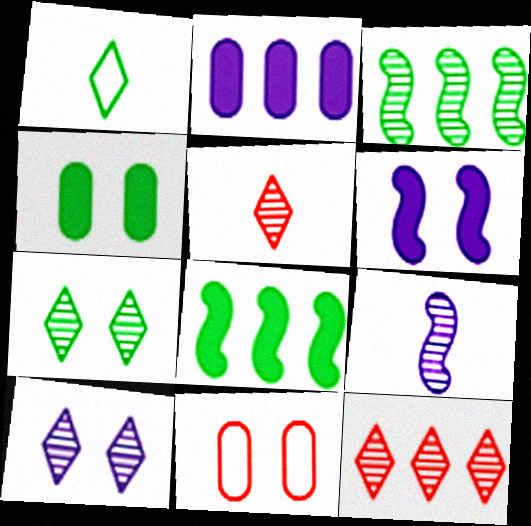[[1, 3, 4], 
[6, 7, 11]]